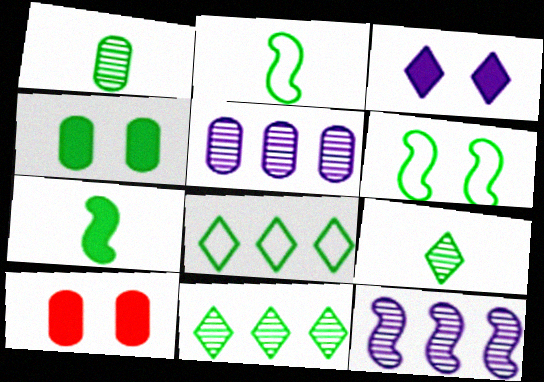[[2, 4, 11]]